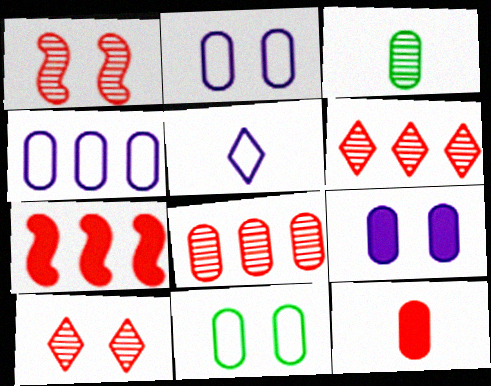[]